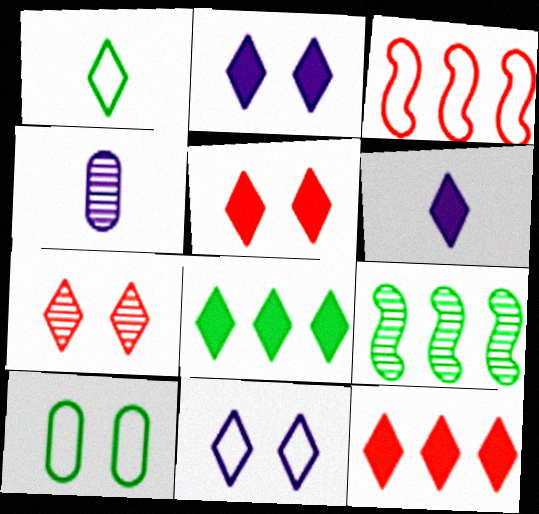[[4, 7, 9], 
[5, 6, 8]]